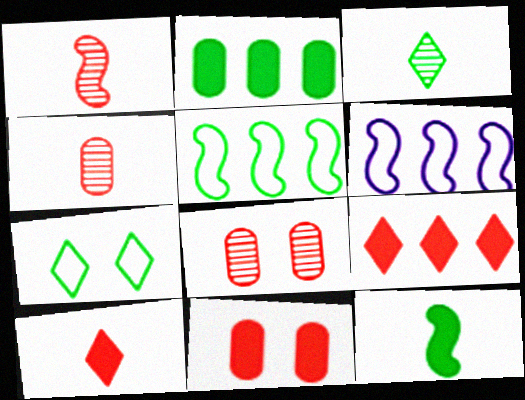[[3, 6, 11]]